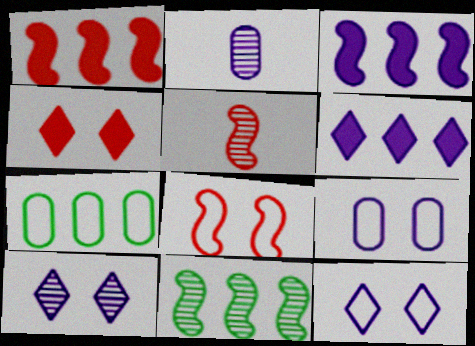[[1, 5, 8], 
[2, 3, 12]]